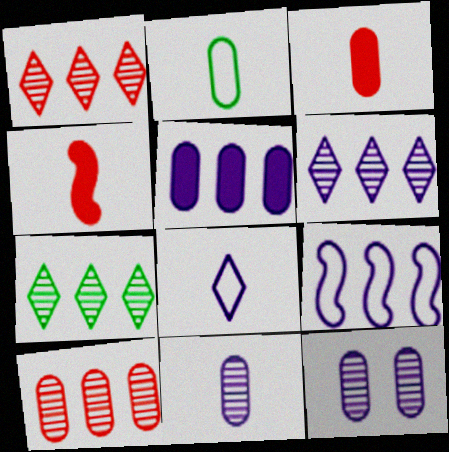[[1, 6, 7], 
[2, 3, 11], 
[5, 6, 9]]